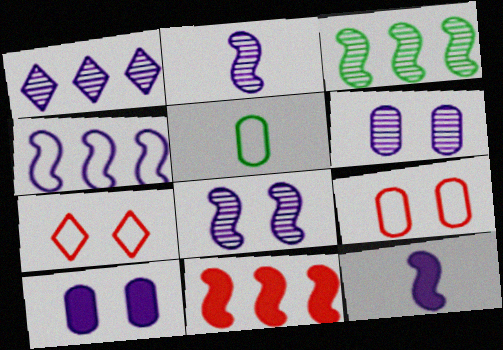[[1, 2, 6], 
[3, 4, 11], 
[4, 5, 7], 
[4, 8, 12]]